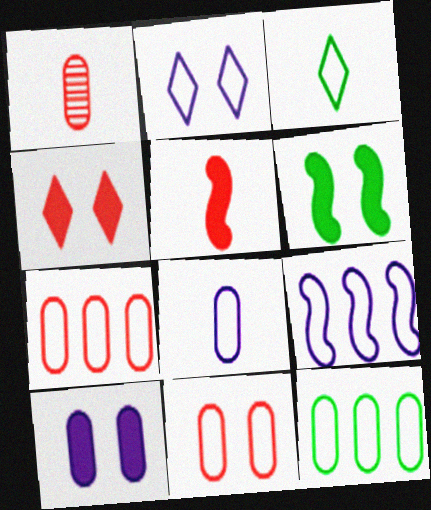[[1, 10, 12], 
[2, 8, 9], 
[3, 9, 11], 
[4, 6, 10], 
[8, 11, 12]]